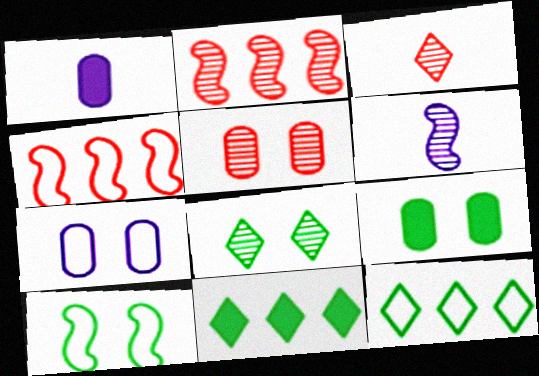[[1, 4, 8], 
[2, 3, 5], 
[5, 7, 9], 
[8, 9, 10]]